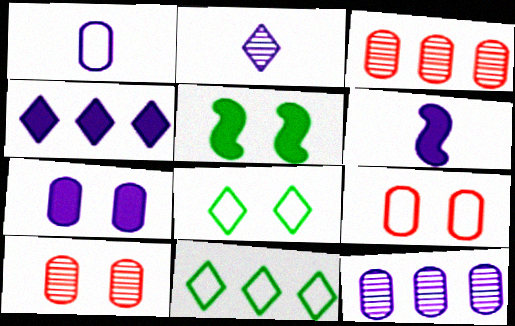[[1, 2, 6], 
[1, 7, 12], 
[3, 6, 8], 
[4, 6, 7], 
[6, 10, 11]]